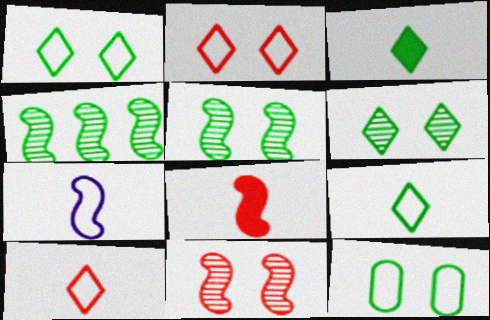[[3, 4, 12]]